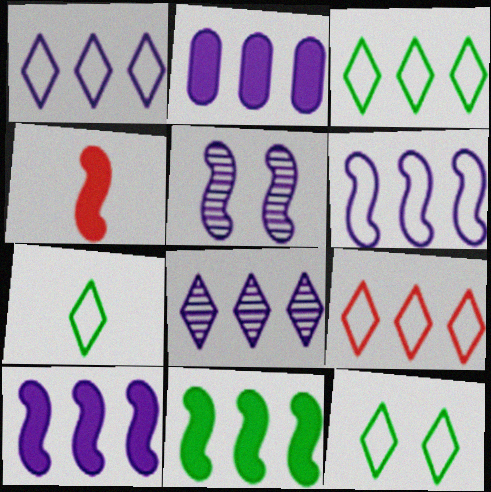[[1, 3, 9], 
[2, 6, 8], 
[3, 7, 12]]